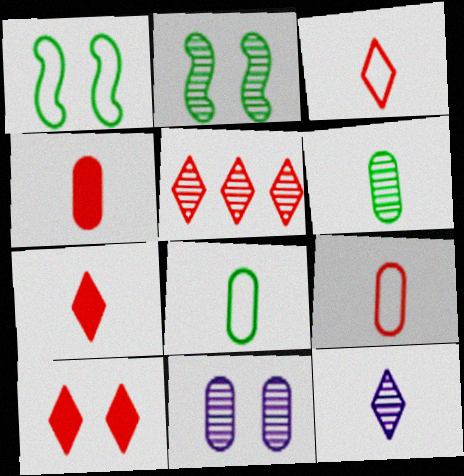[[1, 10, 11], 
[3, 5, 10]]